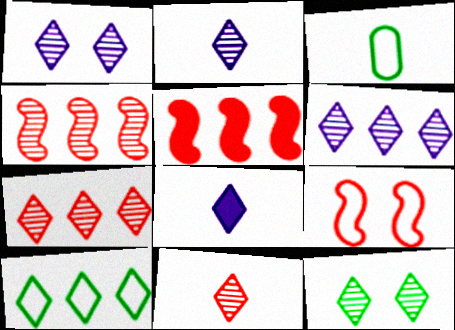[[1, 2, 6], 
[1, 3, 5], 
[2, 7, 12], 
[6, 11, 12]]